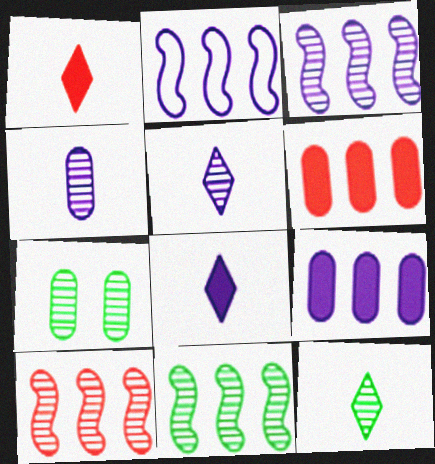[[1, 2, 7], 
[3, 10, 11], 
[5, 7, 10], 
[7, 11, 12]]